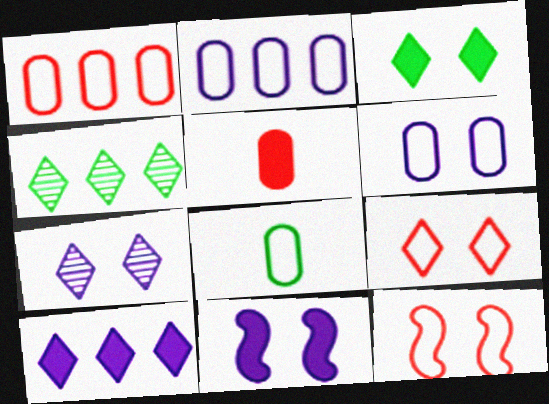[[1, 6, 8], 
[3, 7, 9], 
[6, 7, 11]]